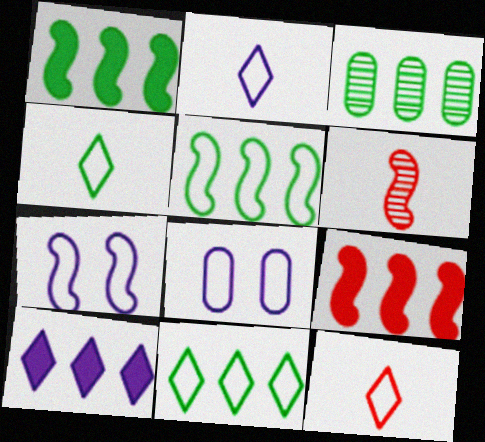[[1, 3, 11], 
[1, 6, 7], 
[2, 4, 12], 
[5, 8, 12]]